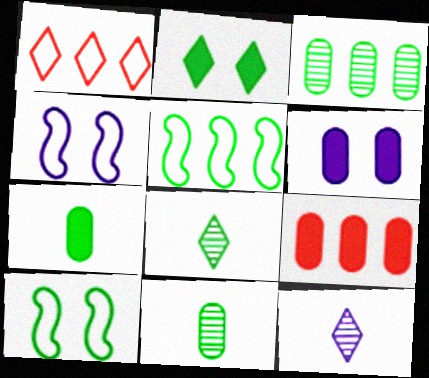[[1, 2, 12], 
[2, 5, 11], 
[4, 8, 9], 
[6, 7, 9], 
[9, 10, 12]]